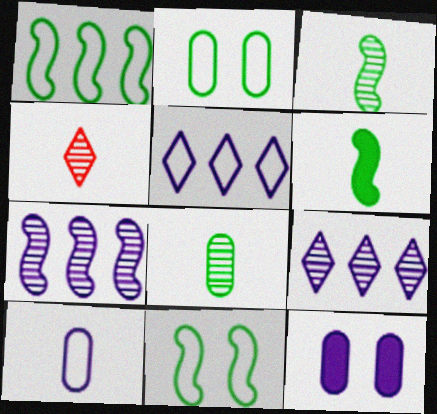[[1, 4, 12], 
[4, 6, 10]]